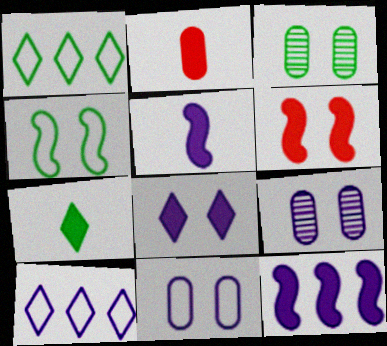[[2, 5, 7], 
[5, 9, 10]]